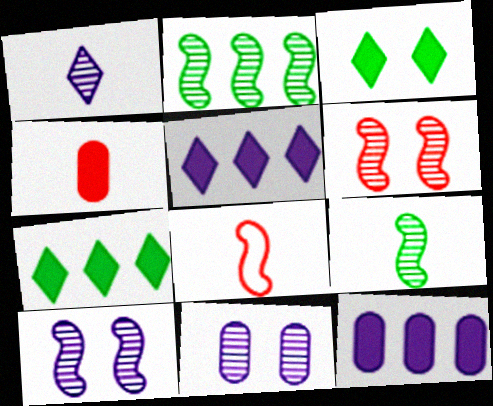[[7, 8, 11]]